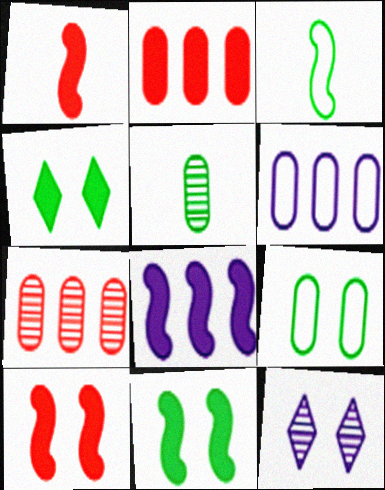[[1, 8, 11], 
[2, 3, 12], 
[9, 10, 12]]